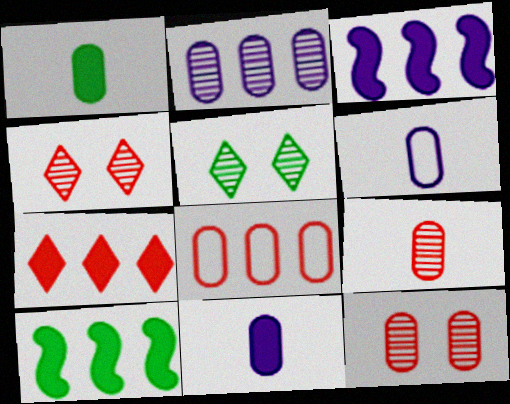[[1, 6, 9], 
[4, 6, 10]]